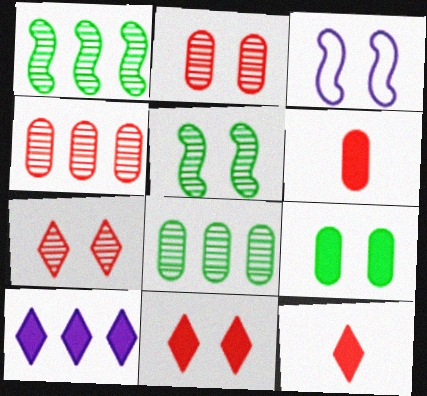[[3, 7, 9], 
[3, 8, 12]]